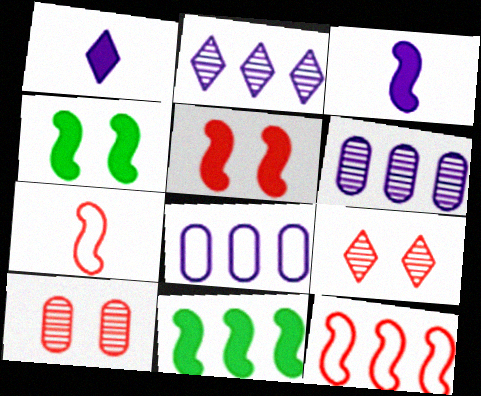[[3, 5, 11]]